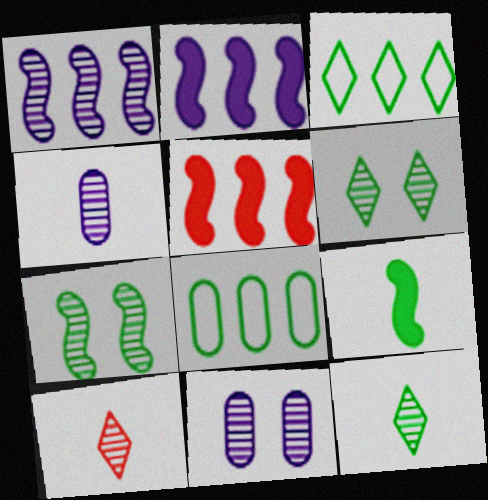[[6, 8, 9]]